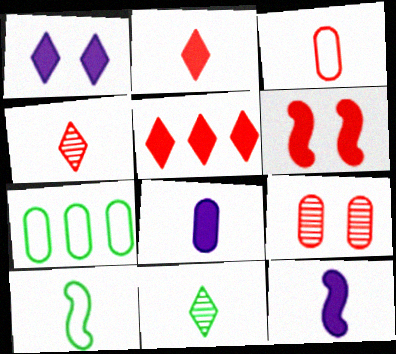[[3, 11, 12], 
[4, 8, 10], 
[7, 8, 9]]